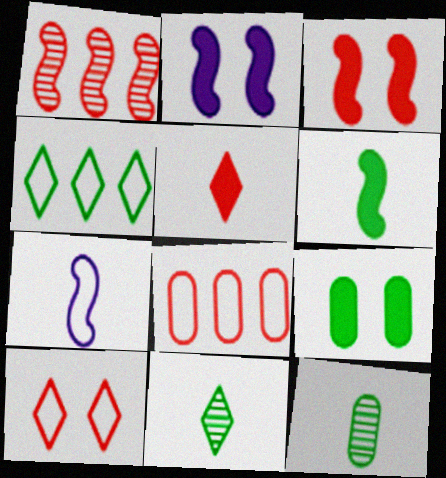[[2, 8, 11], 
[5, 7, 12]]